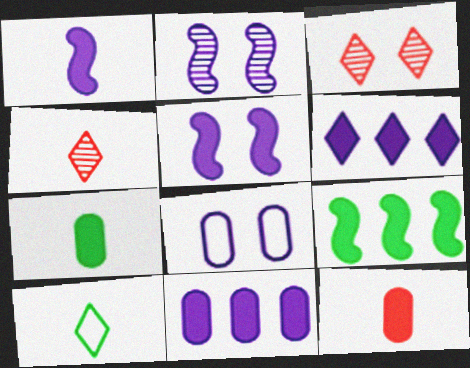[[3, 6, 10], 
[4, 8, 9]]